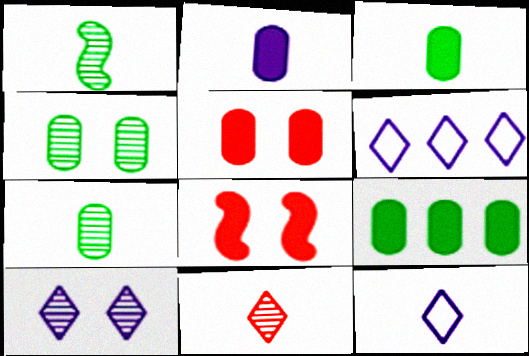[[1, 5, 6], 
[2, 5, 9], 
[6, 7, 8]]